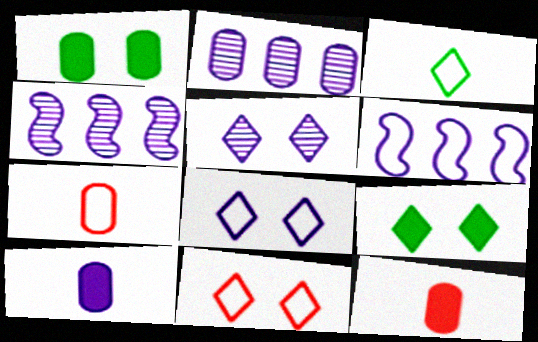[[1, 2, 7], 
[4, 7, 9], 
[4, 8, 10], 
[5, 6, 10], 
[5, 9, 11]]